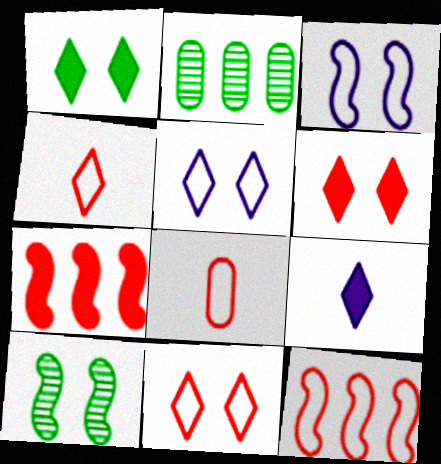[[8, 11, 12]]